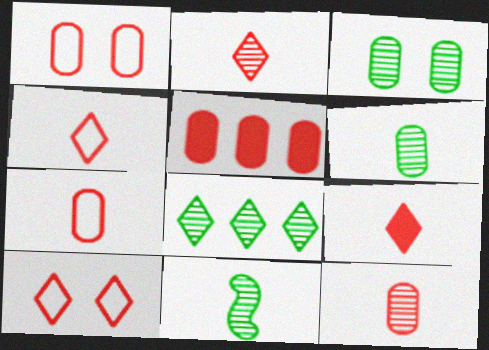[[1, 5, 12], 
[2, 4, 9], 
[3, 8, 11]]